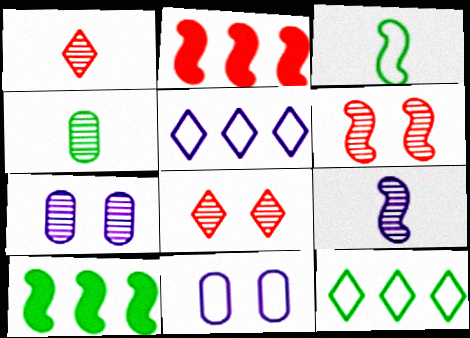[[1, 4, 9], 
[1, 10, 11]]